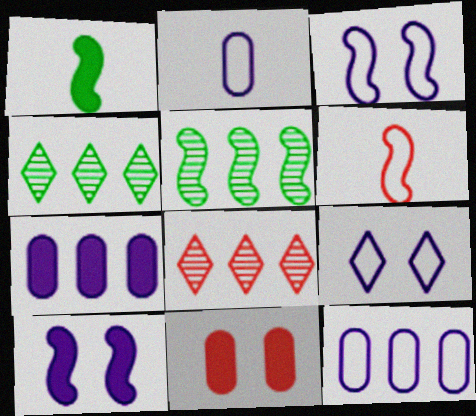[[5, 6, 10], 
[6, 8, 11]]